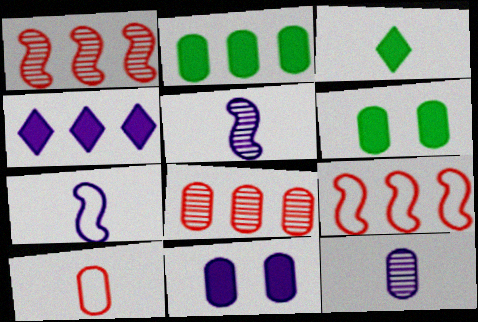[[3, 5, 10]]